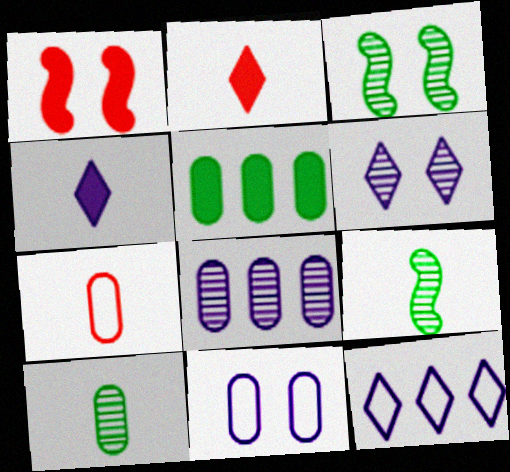[[1, 4, 5], 
[1, 10, 12], 
[4, 6, 12], 
[4, 7, 9]]